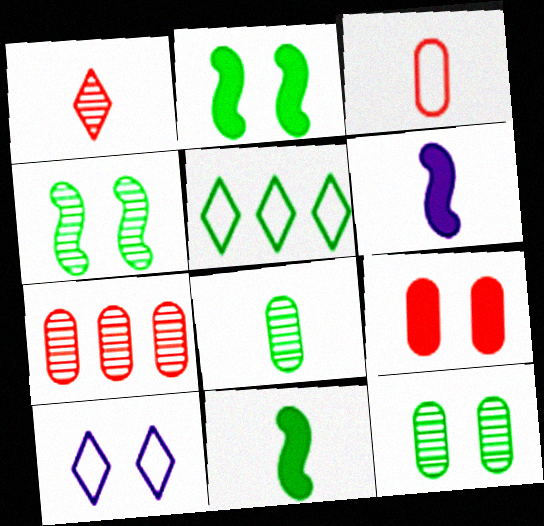[[2, 5, 8], 
[3, 7, 9], 
[4, 9, 10], 
[5, 11, 12], 
[7, 10, 11]]